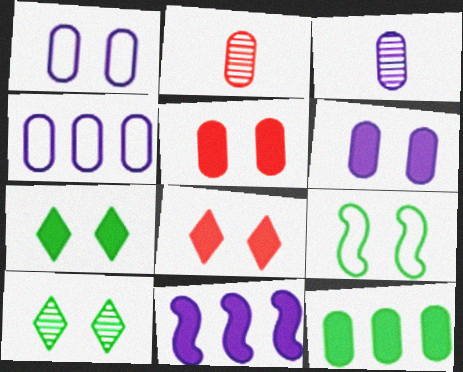[[1, 2, 12], 
[3, 4, 6]]